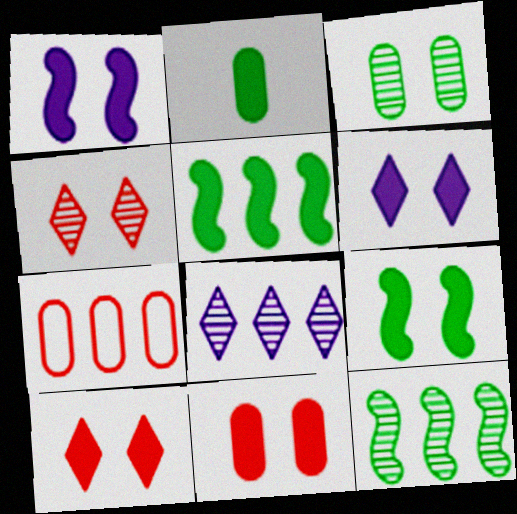[[5, 7, 8], 
[6, 9, 11]]